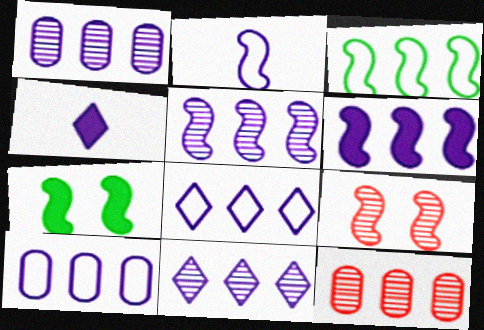[[1, 5, 11], 
[1, 6, 8], 
[6, 10, 11]]